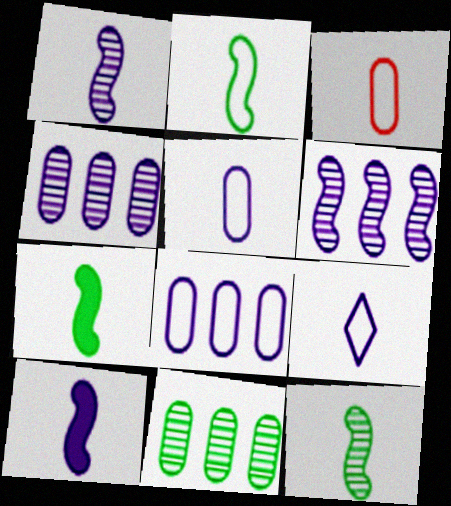[[2, 3, 9], 
[2, 7, 12]]